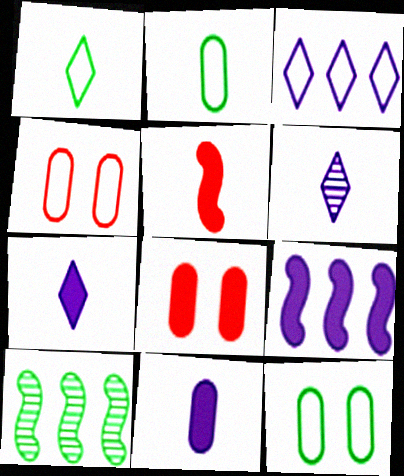[[2, 5, 6], 
[4, 7, 10]]